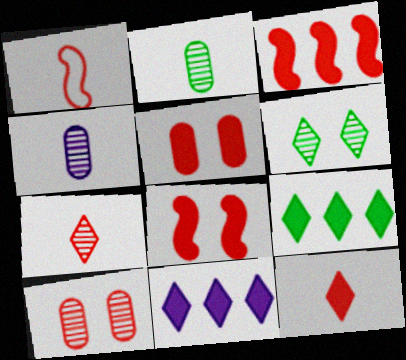[[3, 5, 12]]